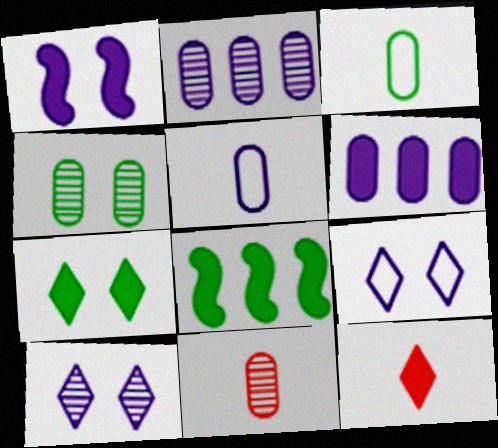[[2, 4, 11], 
[8, 9, 11]]